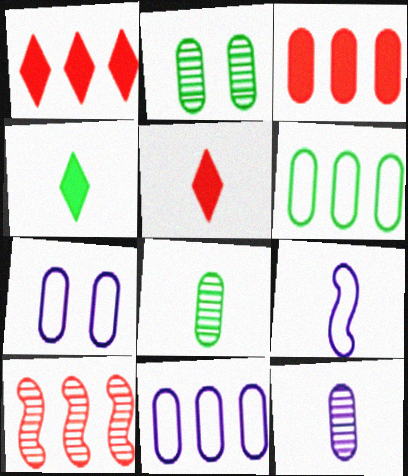[[1, 2, 9], 
[3, 7, 8], 
[4, 7, 10], 
[5, 8, 9]]